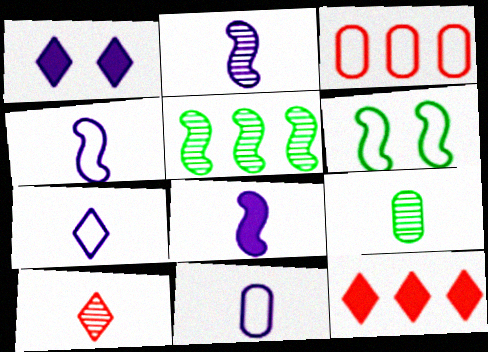[[2, 4, 8], 
[2, 9, 10], 
[3, 6, 7], 
[4, 7, 11]]